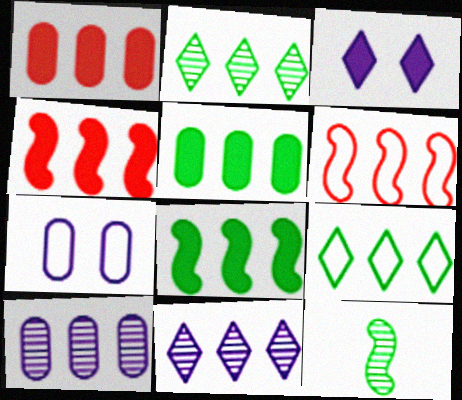[[4, 9, 10], 
[5, 6, 11]]